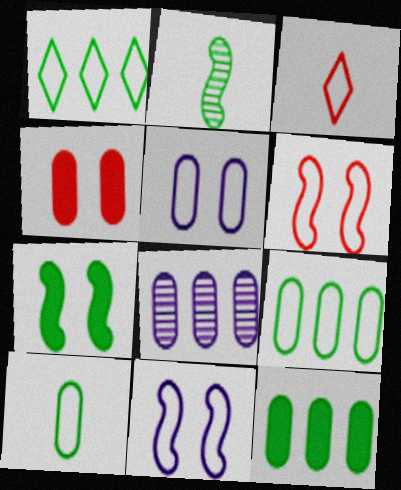[[3, 7, 8], 
[3, 9, 11], 
[4, 8, 10]]